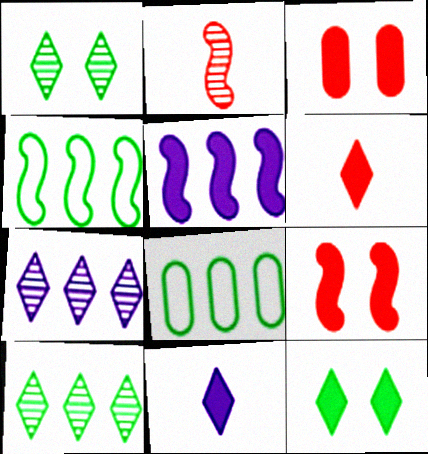[]